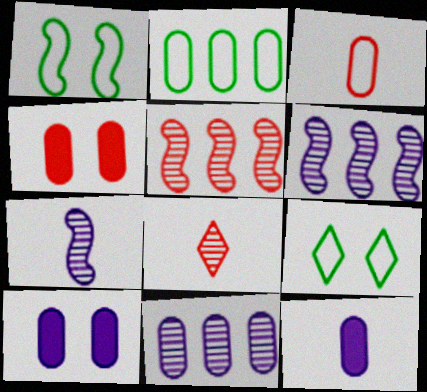[[5, 9, 12]]